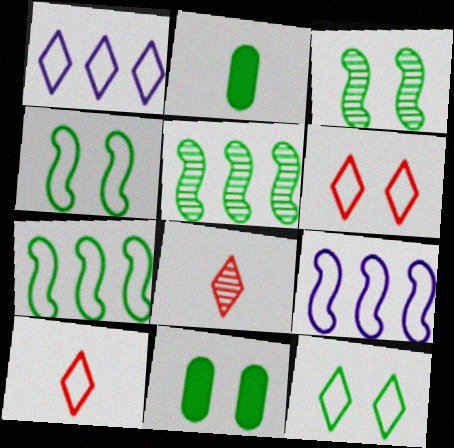[[1, 10, 12], 
[2, 5, 12], 
[3, 11, 12], 
[8, 9, 11]]